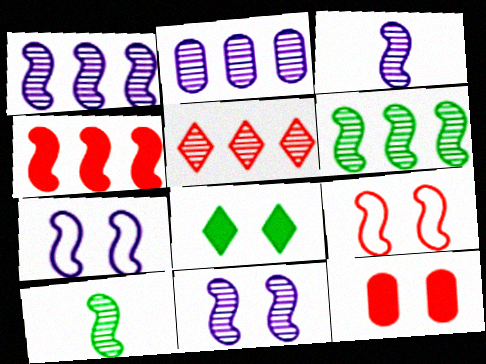[[1, 3, 11], 
[2, 5, 6], 
[4, 7, 10]]